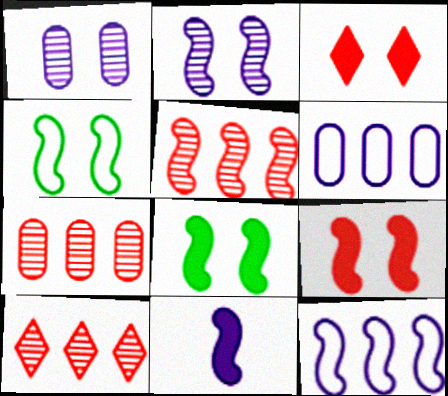[[1, 3, 4], 
[2, 4, 9], 
[2, 11, 12], 
[4, 5, 11], 
[5, 7, 10]]